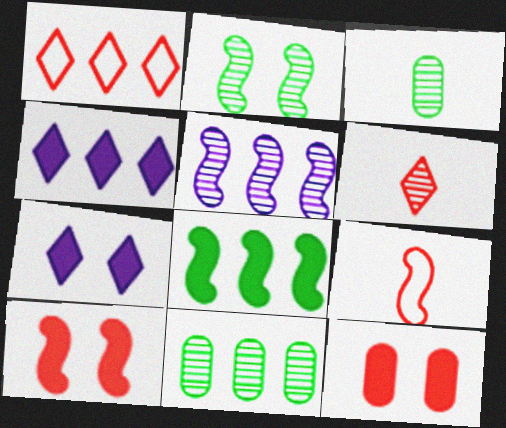[[7, 9, 11]]